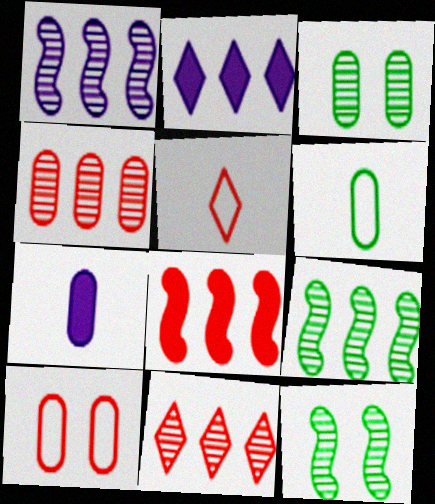[]